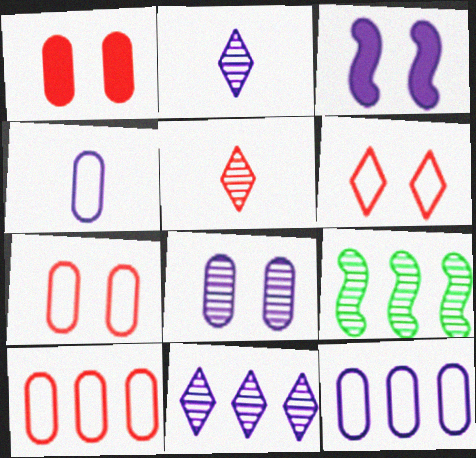[[2, 3, 12], 
[3, 4, 11], 
[5, 8, 9]]